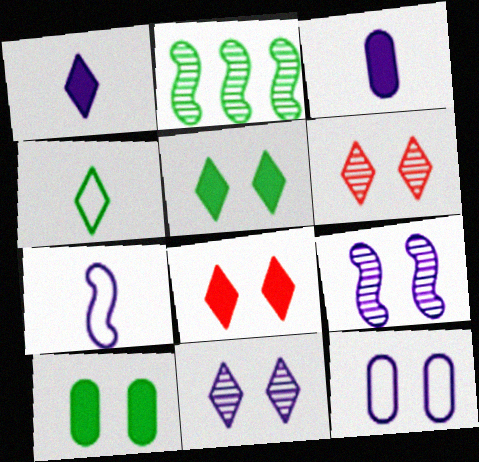[[2, 4, 10]]